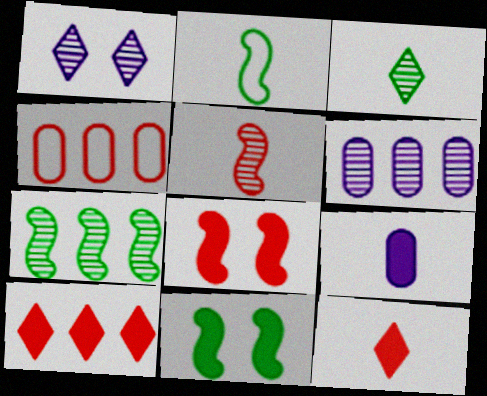[[2, 7, 11], 
[9, 10, 11]]